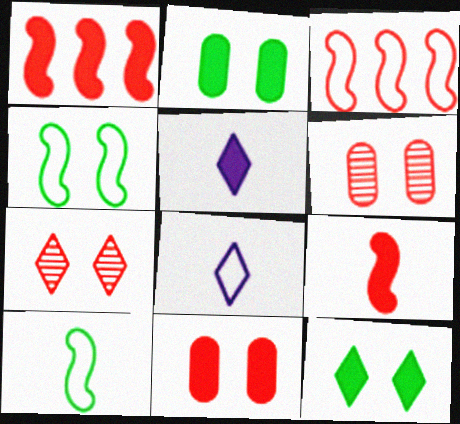[[1, 2, 5]]